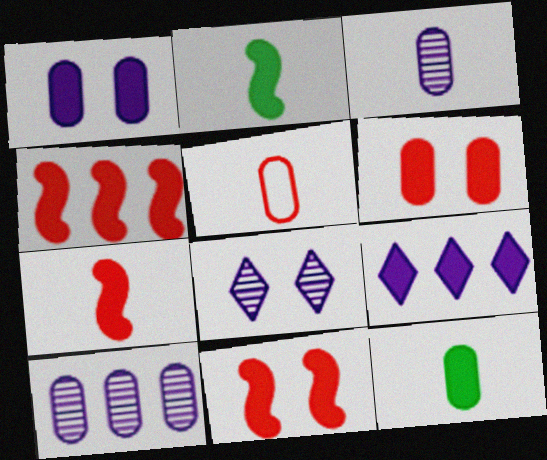[[2, 6, 9], 
[3, 5, 12], 
[4, 7, 11], 
[9, 11, 12]]